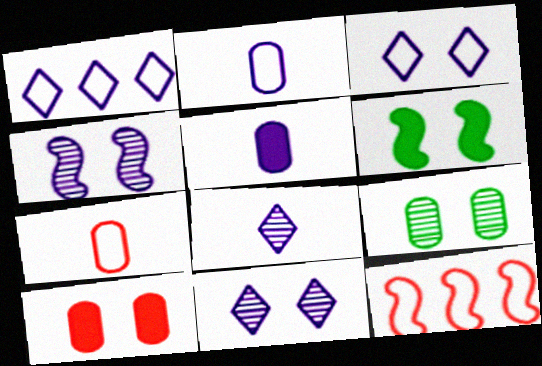[[1, 4, 5]]